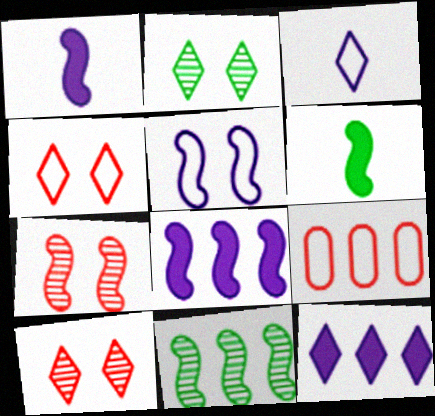[[1, 2, 9], 
[9, 11, 12]]